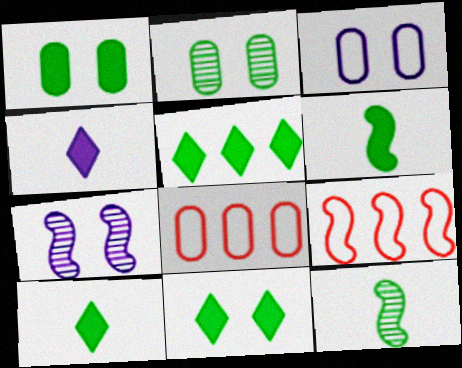[[1, 5, 6], 
[2, 4, 9], 
[5, 10, 11], 
[6, 7, 9], 
[7, 8, 10]]